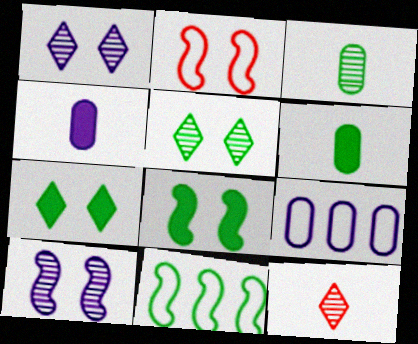[[2, 8, 10], 
[3, 7, 11], 
[5, 6, 11], 
[8, 9, 12]]